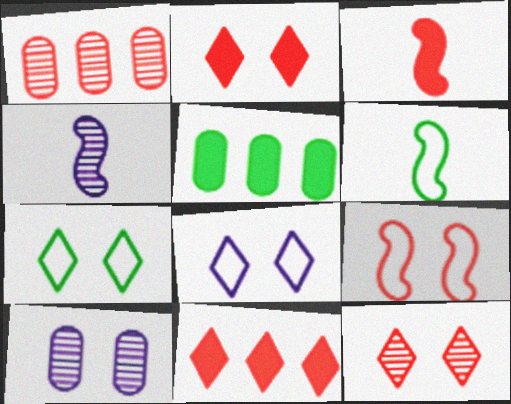[[3, 4, 6], 
[6, 10, 11]]